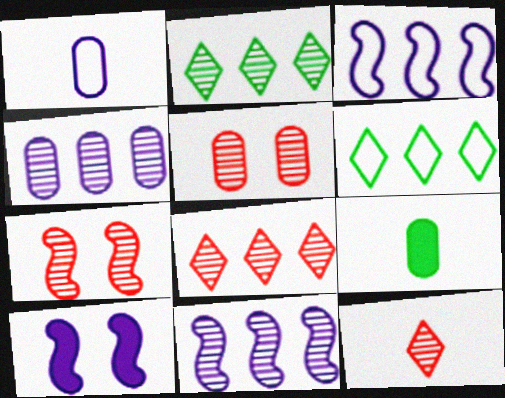[]